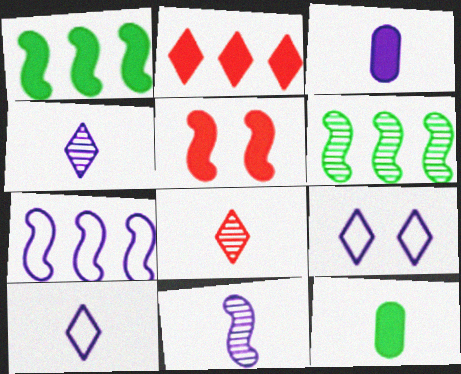[[3, 10, 11]]